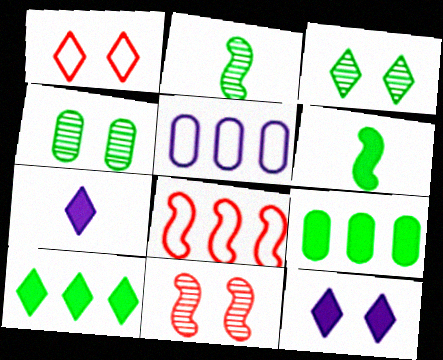[[1, 3, 12], 
[4, 7, 8]]